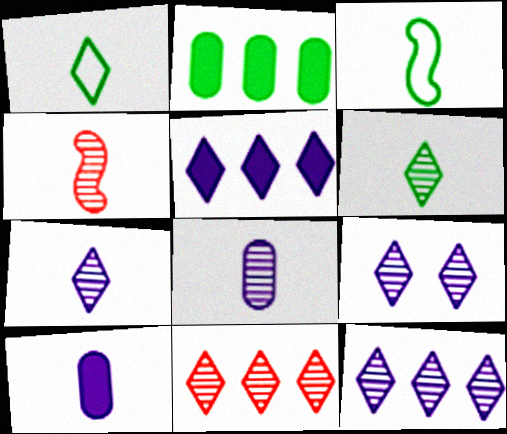[[1, 4, 10], 
[4, 6, 8], 
[6, 9, 11], 
[7, 9, 12]]